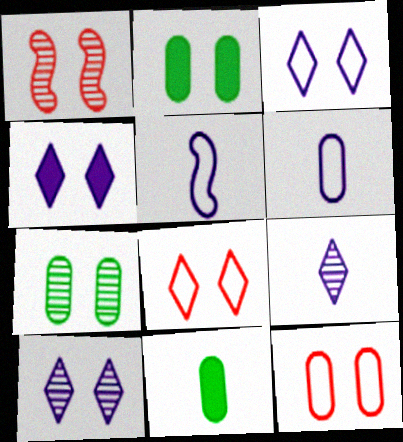[[1, 2, 3], 
[1, 7, 10], 
[3, 4, 10]]